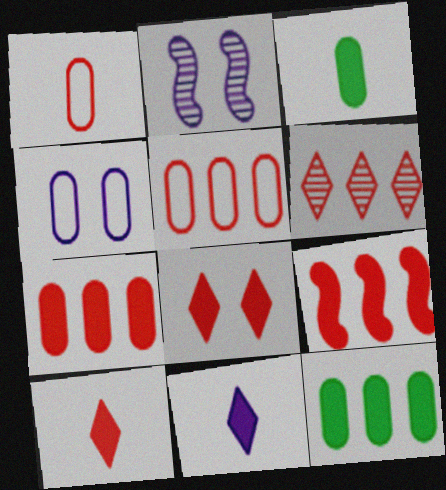[[5, 6, 9]]